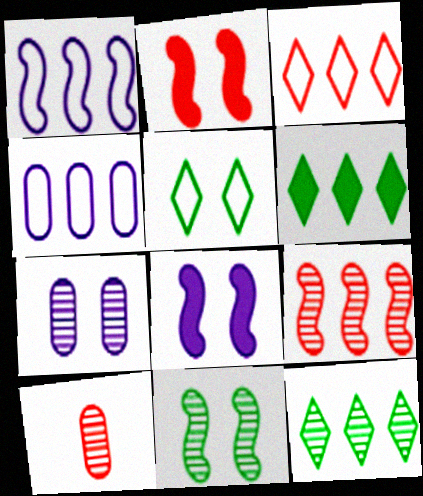[[2, 3, 10], 
[2, 5, 7], 
[4, 6, 9]]